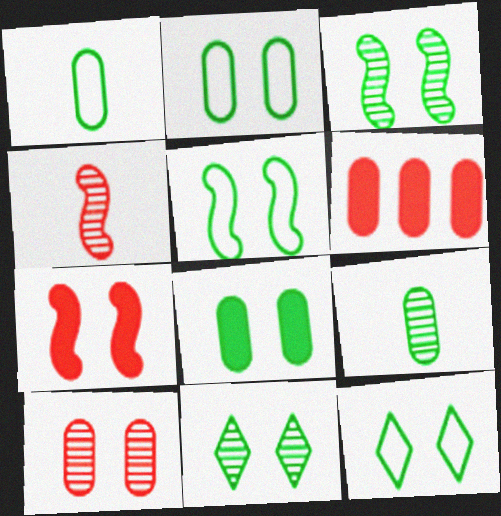[[2, 5, 12], 
[3, 8, 12], 
[5, 8, 11]]